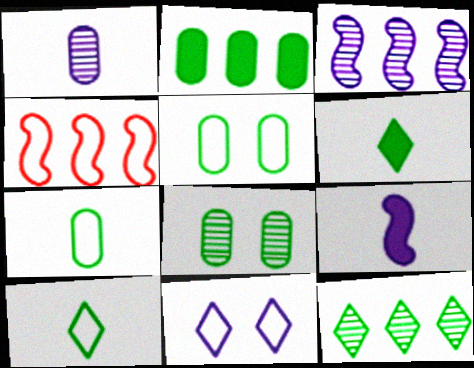[[2, 7, 8], 
[4, 7, 11]]